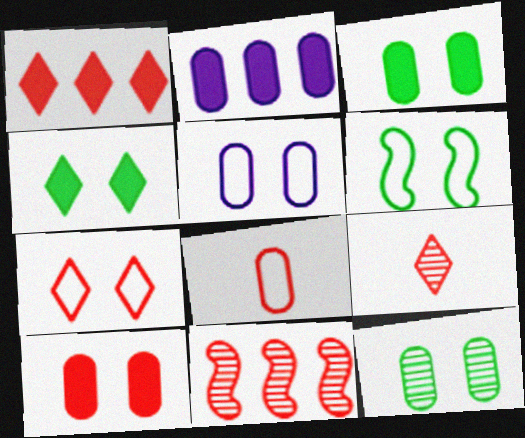[[1, 7, 9], 
[2, 6, 9], 
[2, 8, 12], 
[4, 6, 12], 
[5, 6, 7], 
[5, 10, 12]]